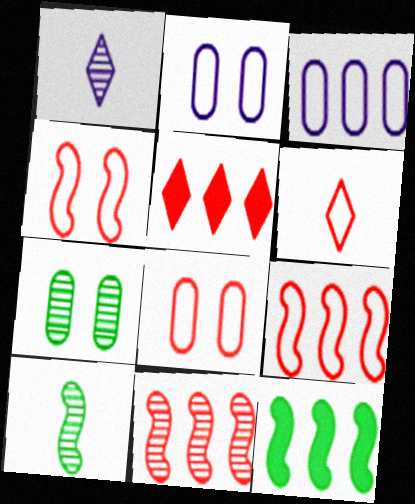[[1, 7, 11], 
[1, 8, 12], 
[2, 5, 10], 
[6, 8, 9]]